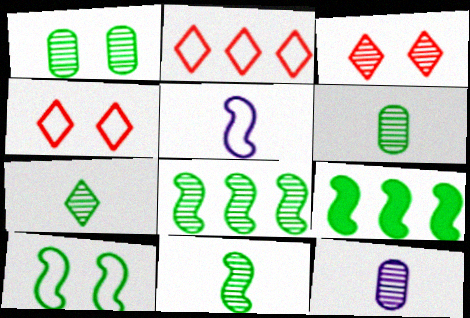[[1, 7, 8], 
[3, 8, 12], 
[4, 9, 12], 
[6, 7, 11], 
[9, 10, 11]]